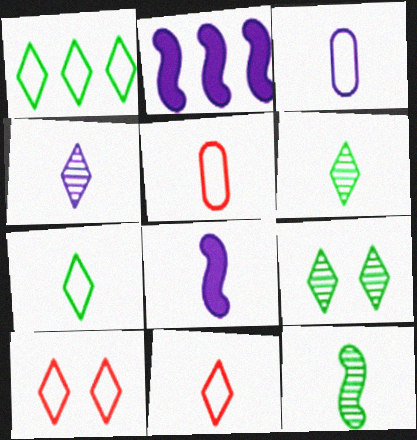[[2, 5, 9], 
[3, 4, 8], 
[5, 6, 8]]